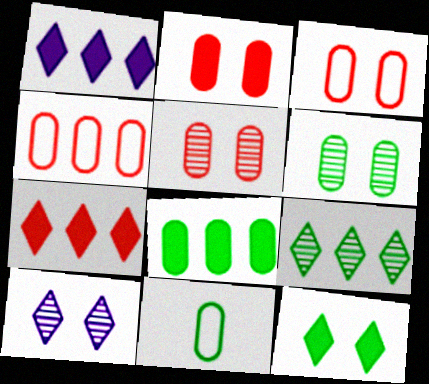[[2, 3, 5], 
[6, 8, 11]]